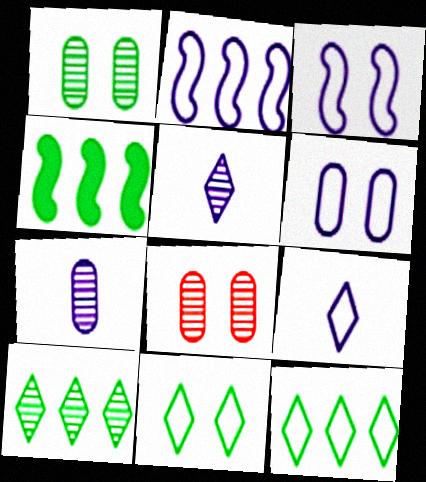[[2, 6, 9], 
[4, 8, 9]]